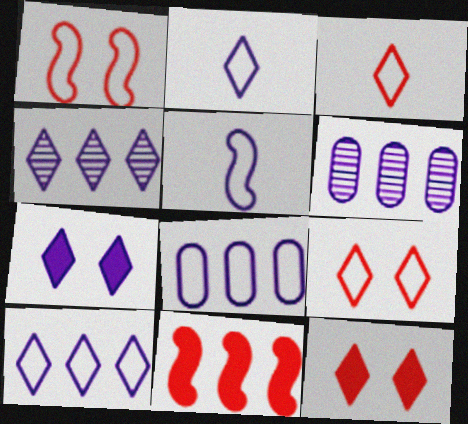[[2, 4, 7], 
[5, 6, 7]]